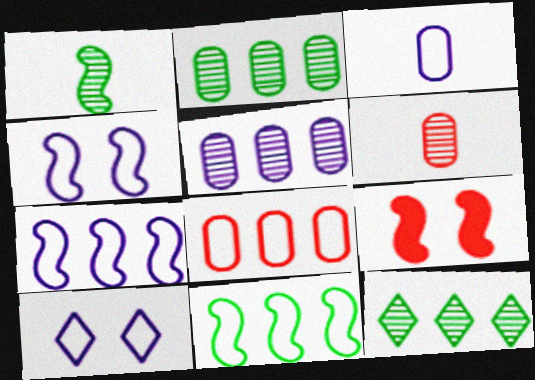[[1, 7, 9], 
[3, 7, 10], 
[3, 9, 12]]